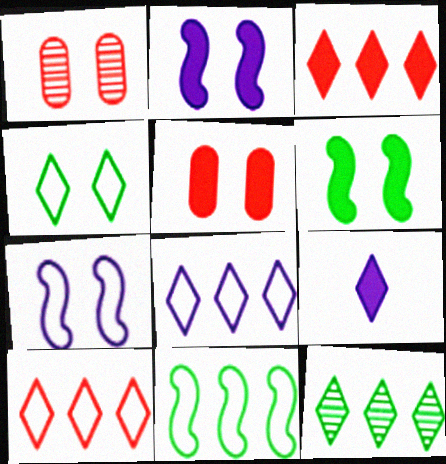[[1, 2, 4], 
[1, 9, 11], 
[3, 8, 12]]